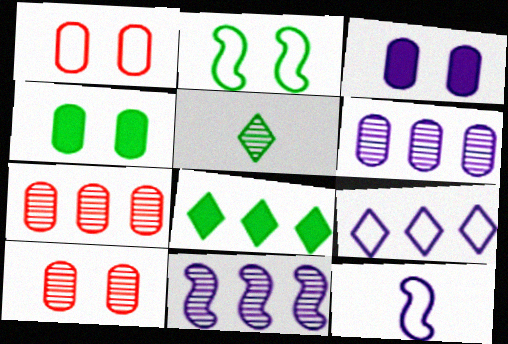[[5, 10, 11], 
[8, 10, 12]]